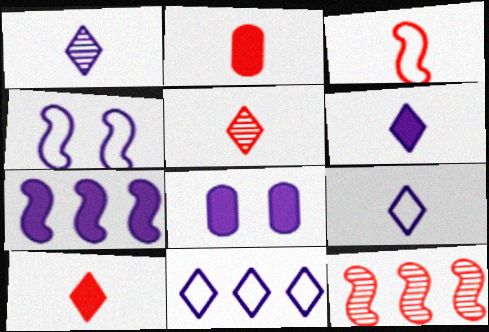[[1, 6, 9], 
[2, 3, 5], 
[6, 7, 8]]